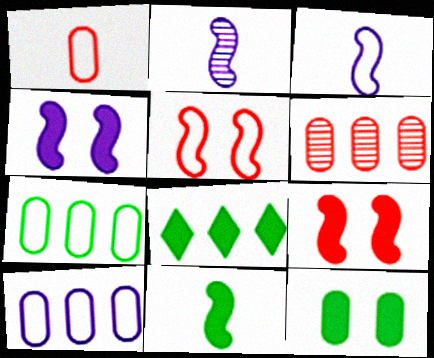[[8, 11, 12]]